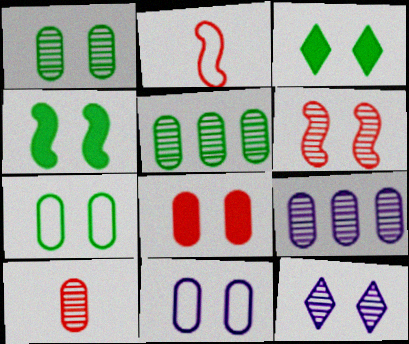[[1, 6, 12], 
[1, 8, 11], 
[1, 9, 10], 
[2, 3, 9], 
[3, 6, 11]]